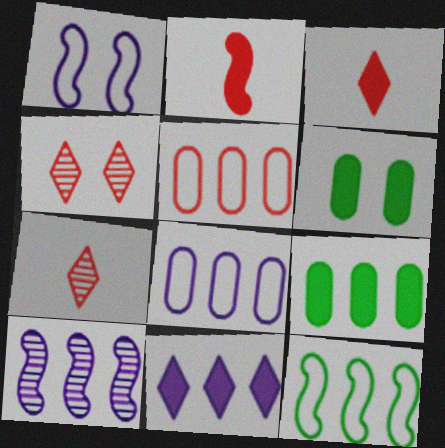[[1, 4, 6], 
[1, 7, 9], 
[2, 4, 5], 
[2, 6, 11], 
[8, 10, 11]]